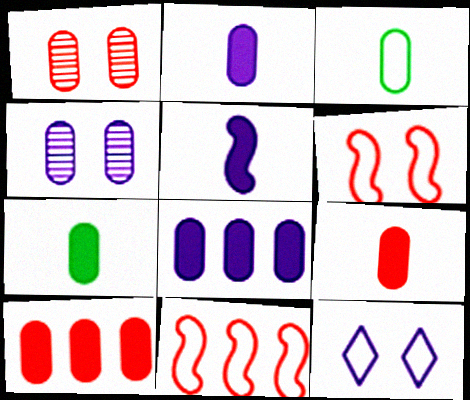[[1, 3, 8], 
[2, 7, 9], 
[3, 4, 10], 
[3, 11, 12]]